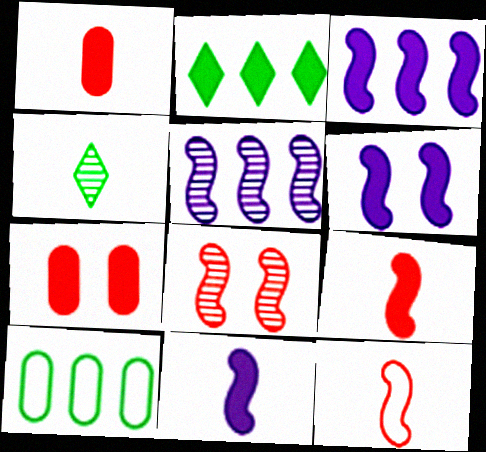[[1, 2, 6], 
[2, 7, 11], 
[3, 6, 11]]